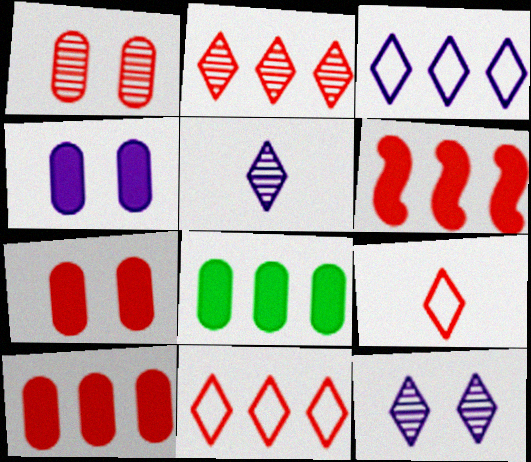[[1, 6, 9]]